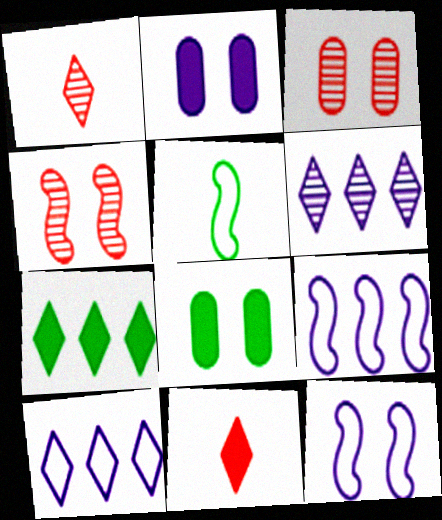[[1, 8, 9]]